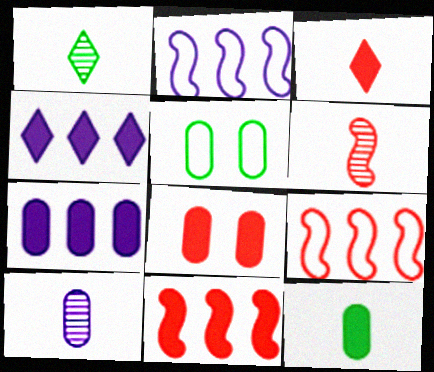[[1, 2, 8], 
[1, 6, 10], 
[3, 8, 11], 
[4, 5, 6], 
[7, 8, 12]]